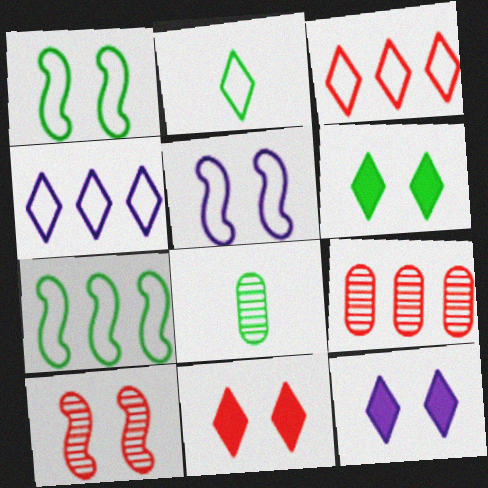[[6, 7, 8], 
[6, 11, 12]]